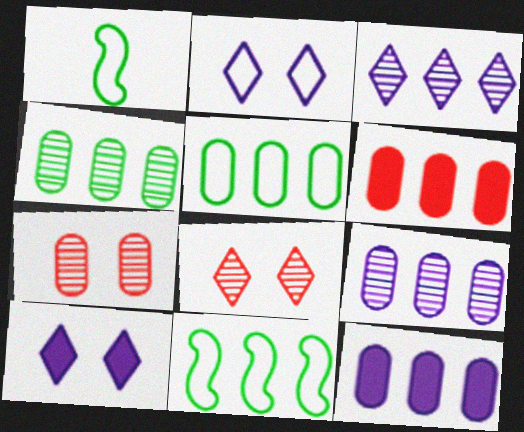[[1, 8, 12], 
[3, 6, 11], 
[5, 6, 9]]